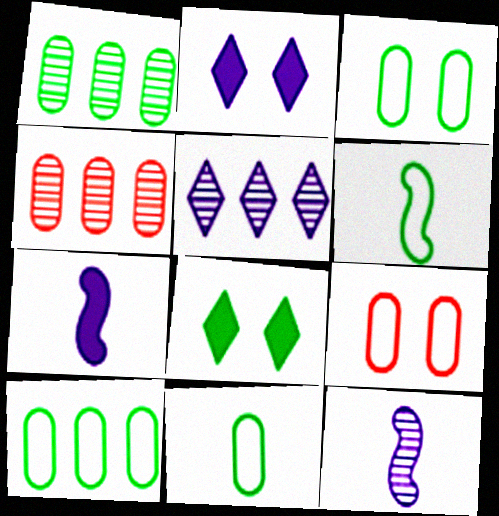[[1, 6, 8], 
[2, 4, 6], 
[3, 10, 11]]